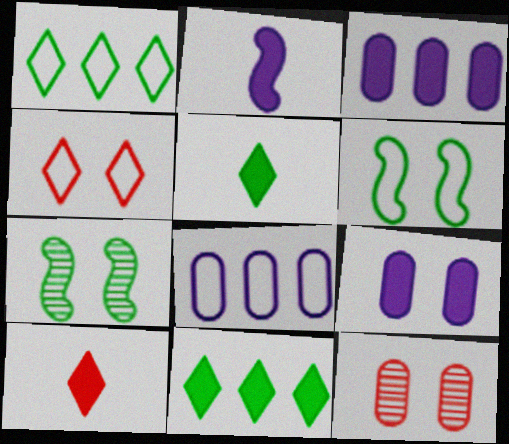[[1, 2, 12], 
[4, 7, 9], 
[7, 8, 10]]